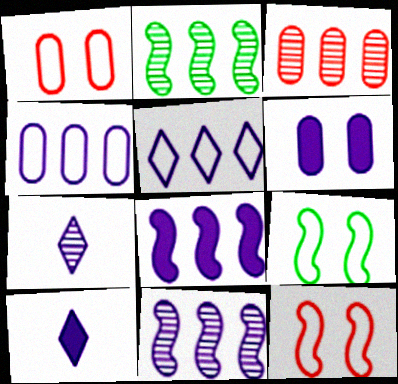[[1, 2, 10], 
[3, 9, 10], 
[6, 8, 10]]